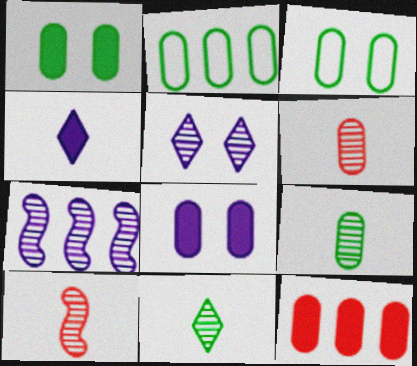[[1, 2, 9], 
[2, 6, 8]]